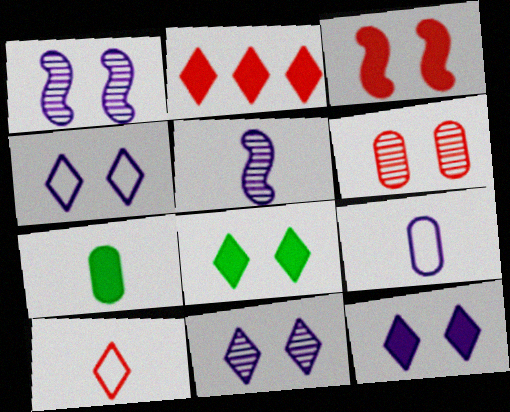[[4, 11, 12], 
[5, 7, 10]]